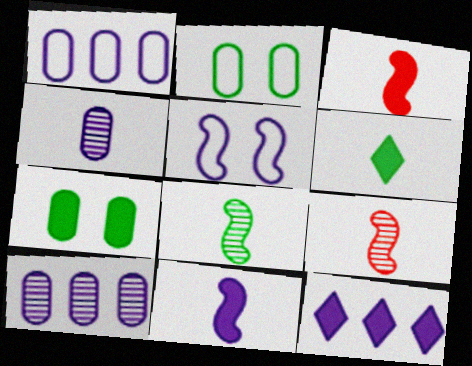[[2, 9, 12], 
[3, 7, 12], 
[4, 5, 12]]